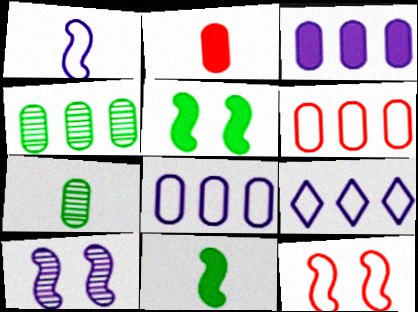[[3, 4, 6], 
[5, 10, 12]]